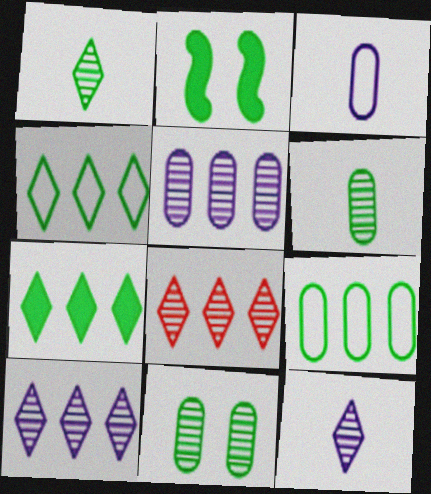[[1, 2, 9], 
[2, 3, 8], 
[2, 4, 6]]